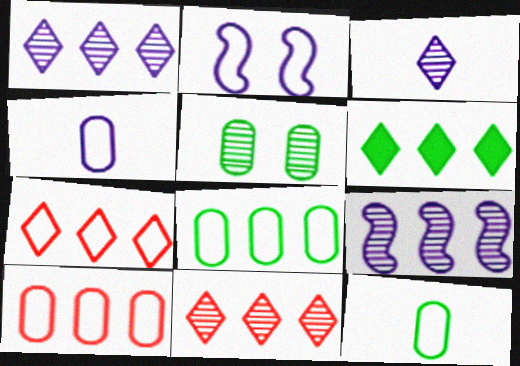[[1, 6, 7], 
[2, 7, 12], 
[6, 9, 10]]